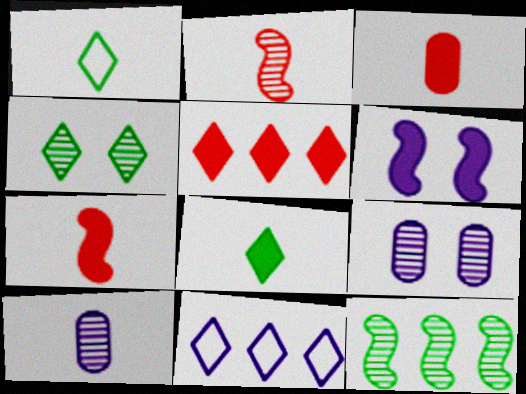[[1, 7, 10], 
[6, 10, 11]]